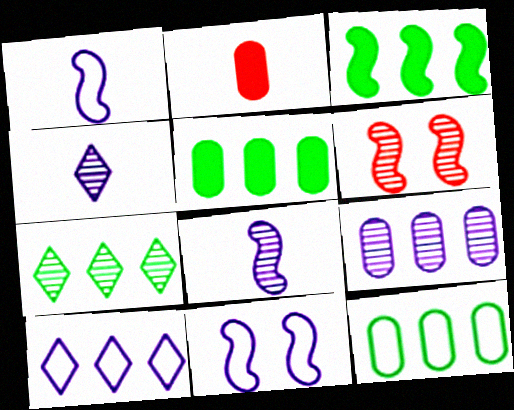[[1, 3, 6], 
[2, 7, 11], 
[3, 7, 12]]